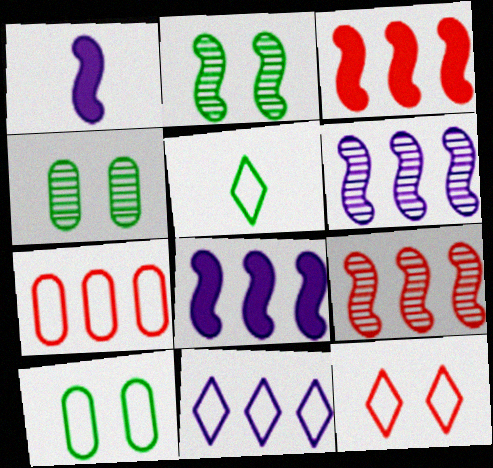[[5, 11, 12]]